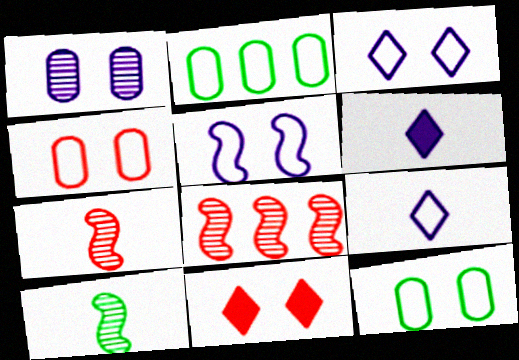[[6, 8, 12]]